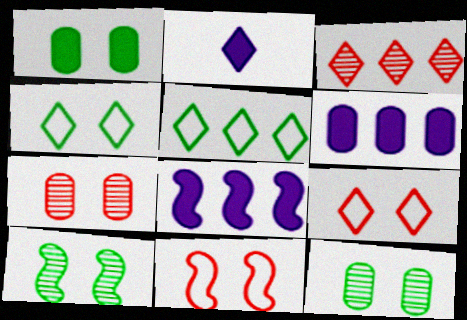[[1, 4, 10], 
[2, 3, 4]]